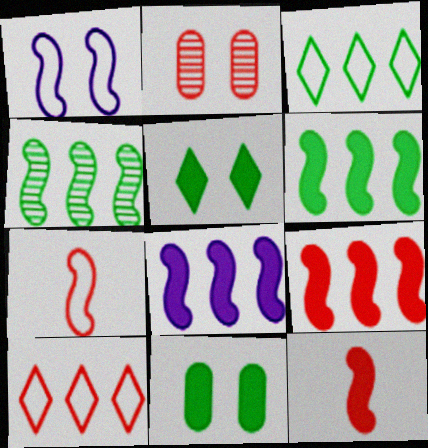[[1, 2, 5], 
[1, 4, 12], 
[2, 10, 12], 
[6, 8, 9]]